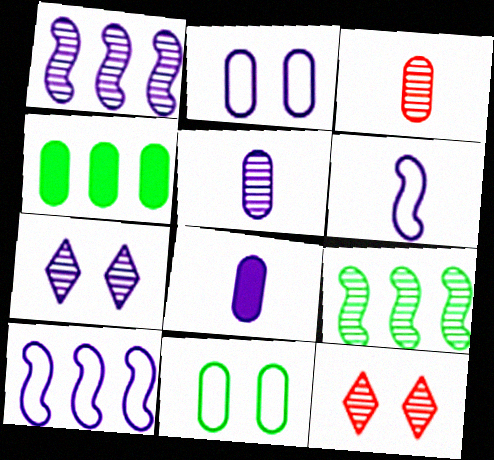[[1, 5, 7], 
[2, 3, 4], 
[3, 7, 9], 
[4, 6, 12], 
[5, 9, 12], 
[7, 8, 10]]